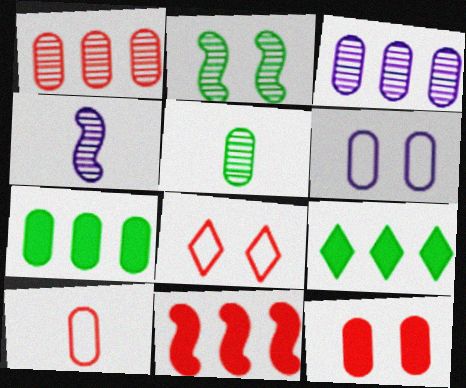[[1, 10, 12], 
[4, 7, 8]]